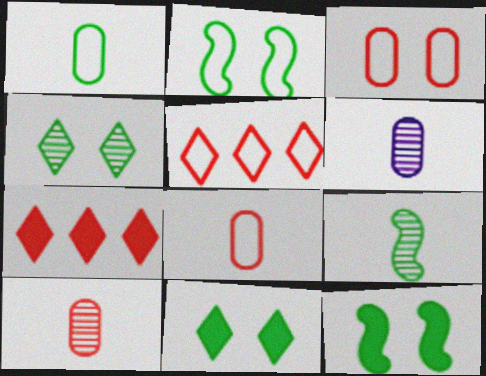[[2, 6, 7], 
[5, 6, 12]]